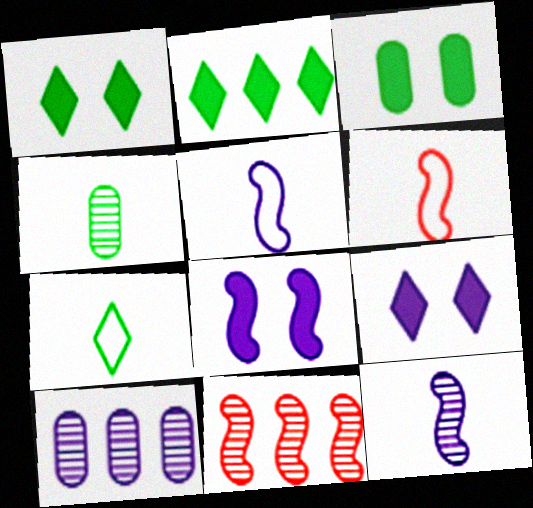[[1, 6, 10], 
[5, 9, 10]]